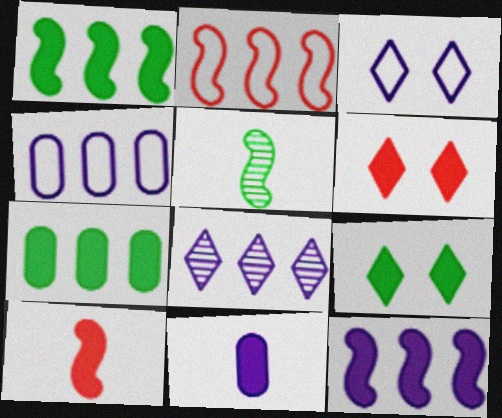[[1, 6, 11], 
[2, 7, 8], 
[4, 5, 6], 
[4, 8, 12]]